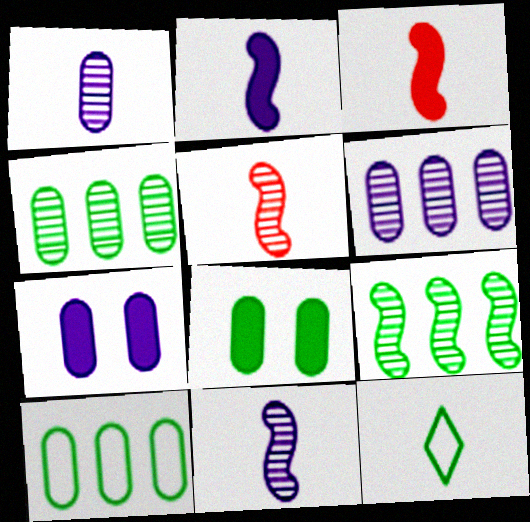[[1, 3, 12], 
[8, 9, 12]]